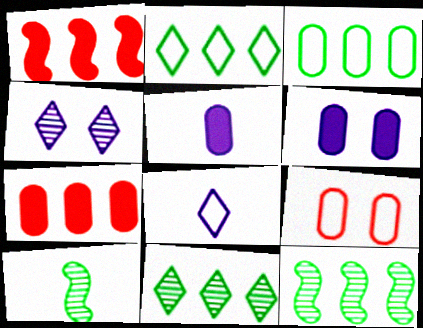[]